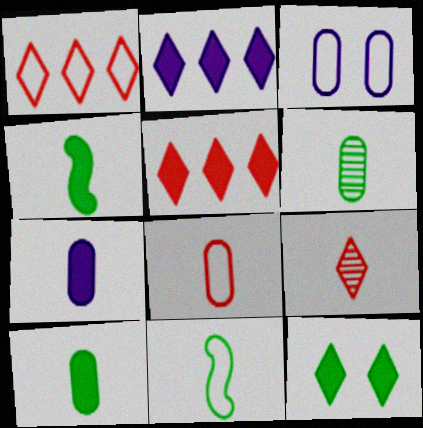[[1, 3, 11], 
[6, 7, 8], 
[7, 9, 11]]